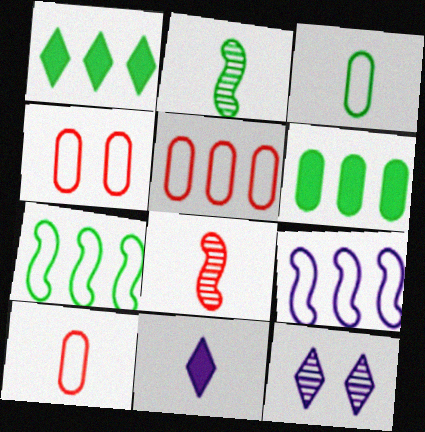[[2, 10, 11], 
[3, 8, 11], 
[4, 5, 10]]